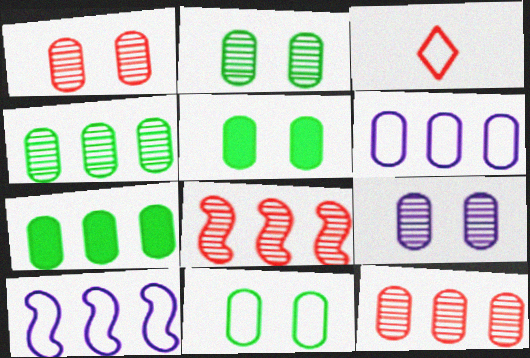[[1, 2, 9], 
[2, 5, 11], 
[3, 10, 11], 
[6, 7, 12]]